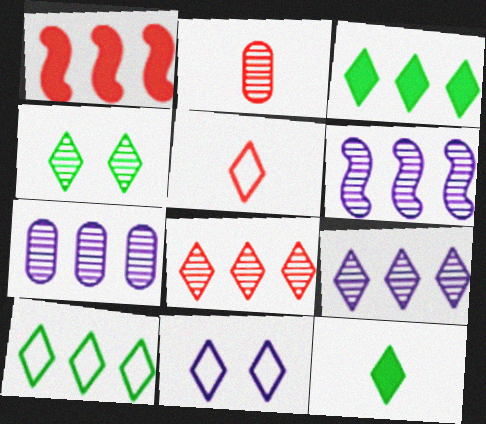[[1, 7, 10], 
[2, 4, 6], 
[4, 10, 12], 
[5, 10, 11], 
[6, 7, 9], 
[8, 11, 12]]